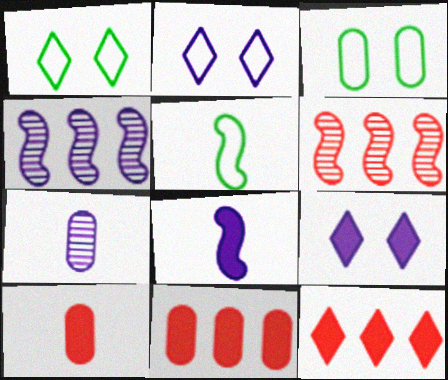[[1, 4, 10], 
[3, 7, 11]]